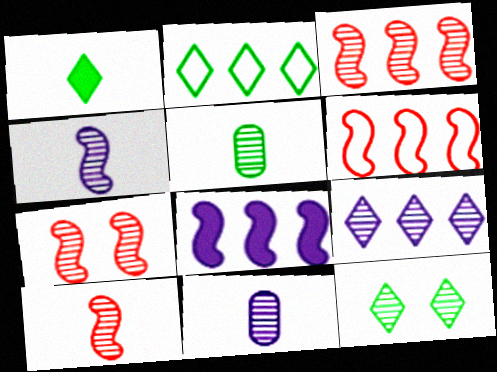[[1, 2, 12], 
[3, 7, 10], 
[3, 11, 12], 
[5, 7, 9]]